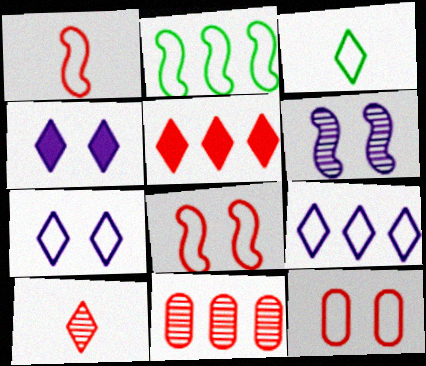[]